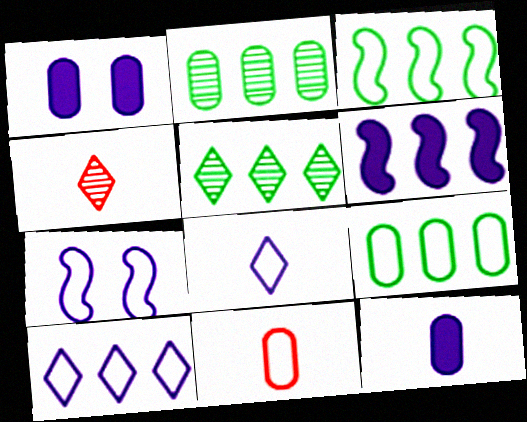[[1, 2, 11], 
[1, 3, 4]]